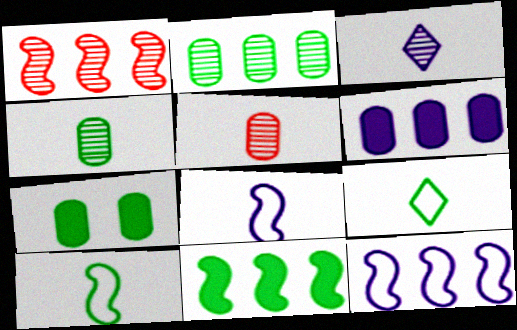[[1, 11, 12]]